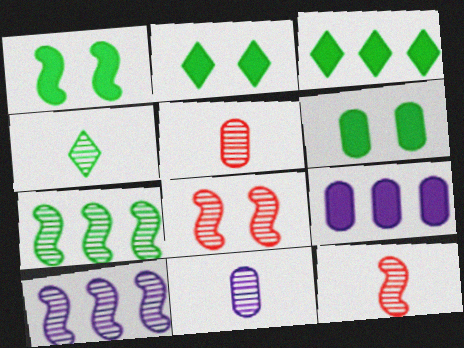[[1, 2, 6], 
[4, 11, 12]]